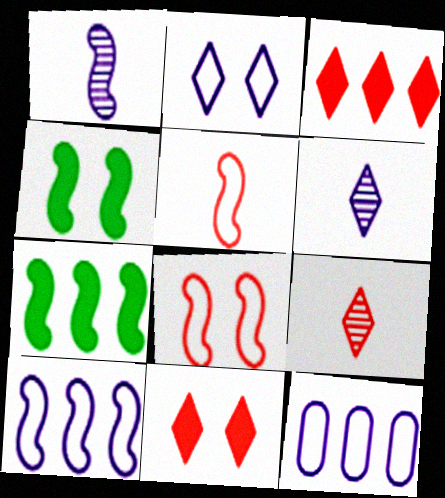[[1, 7, 8], 
[4, 9, 12]]